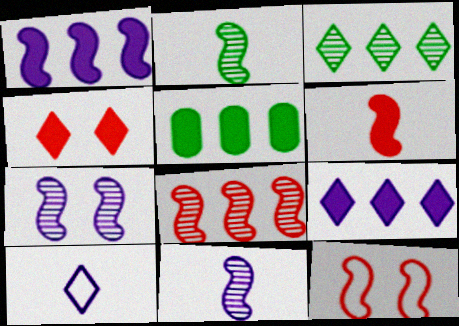[[1, 2, 12], 
[2, 7, 8], 
[3, 4, 10], 
[6, 8, 12]]